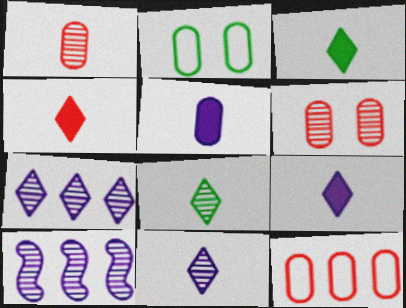[[2, 4, 10], 
[3, 4, 9], 
[6, 8, 10]]